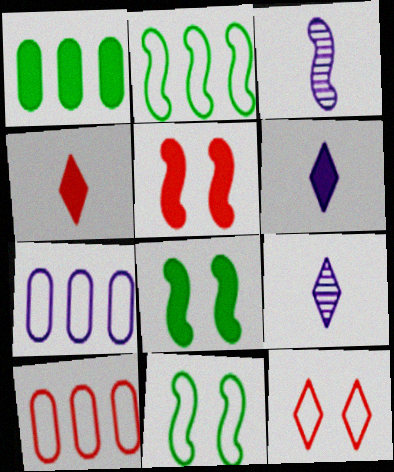[[1, 3, 12], 
[1, 5, 6], 
[2, 3, 5], 
[8, 9, 10]]